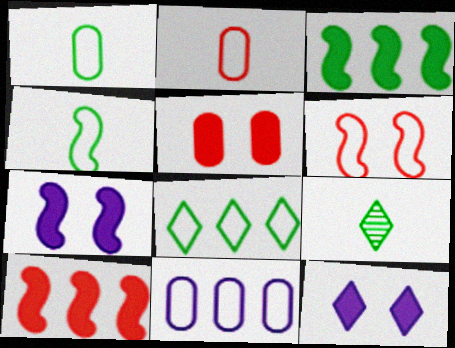[]